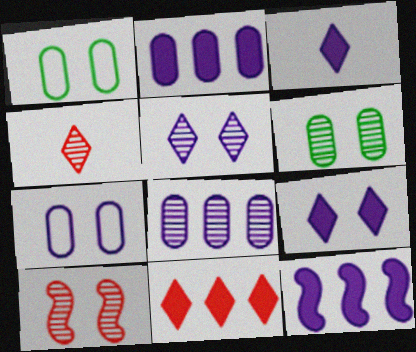[[1, 4, 12], 
[1, 9, 10], 
[5, 6, 10]]